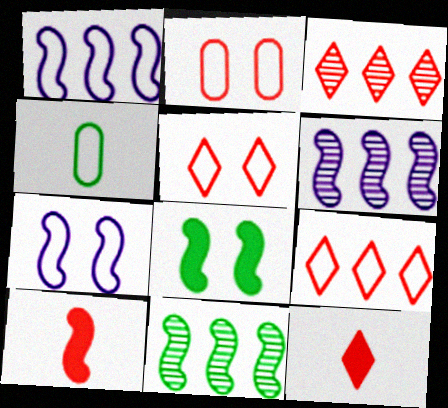[[1, 4, 5], 
[2, 3, 10], 
[3, 5, 12], 
[4, 7, 9], 
[7, 10, 11]]